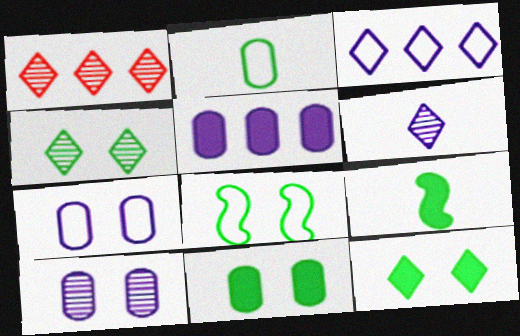[[1, 4, 6], 
[1, 7, 9], 
[4, 8, 11]]